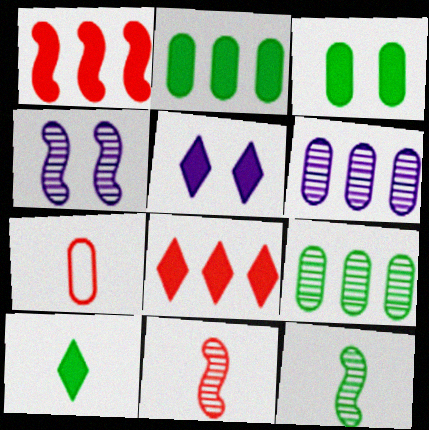[[3, 6, 7], 
[5, 8, 10]]